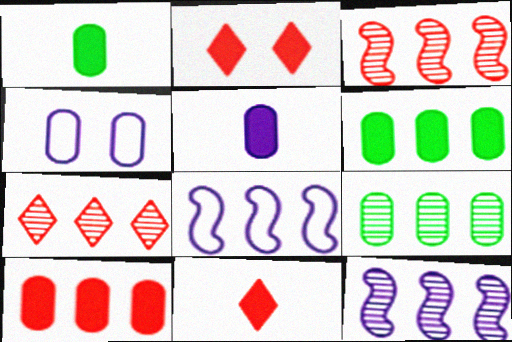[[6, 7, 8], 
[7, 9, 12]]